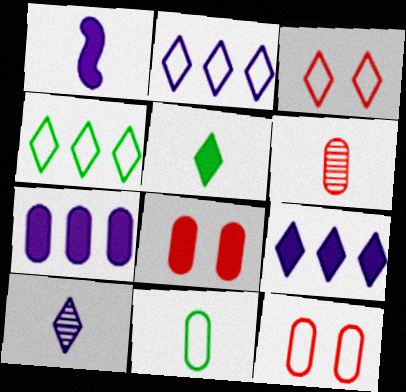[]